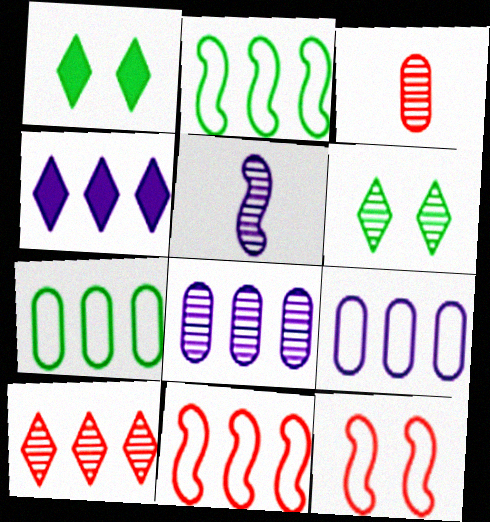[]